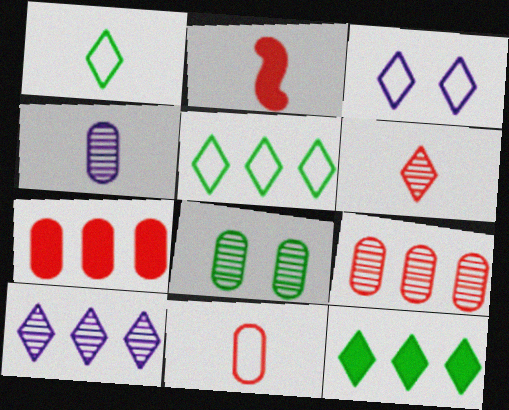[[1, 2, 4], 
[2, 6, 11], 
[3, 6, 12], 
[4, 8, 9]]